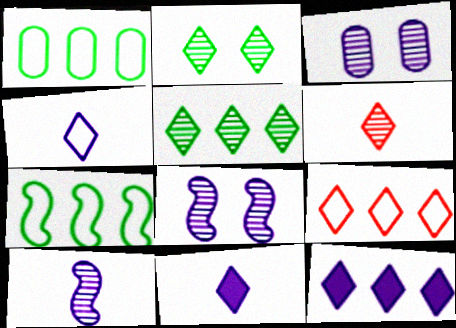[[2, 9, 11], 
[5, 9, 12]]